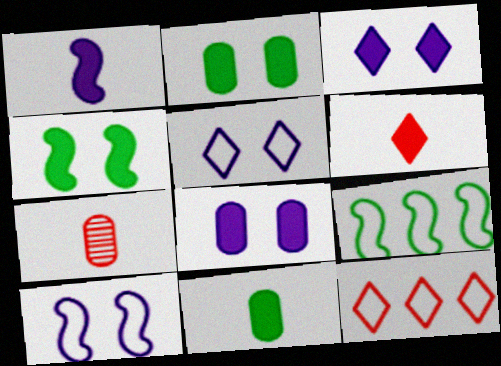[[1, 6, 11], 
[3, 7, 9]]